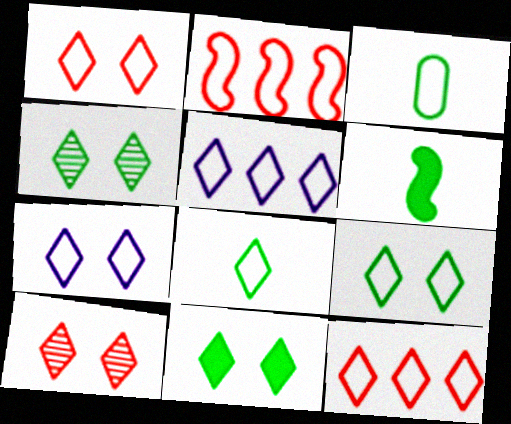[[1, 5, 8], 
[1, 7, 9], 
[2, 3, 7], 
[4, 9, 11], 
[7, 8, 12], 
[7, 10, 11]]